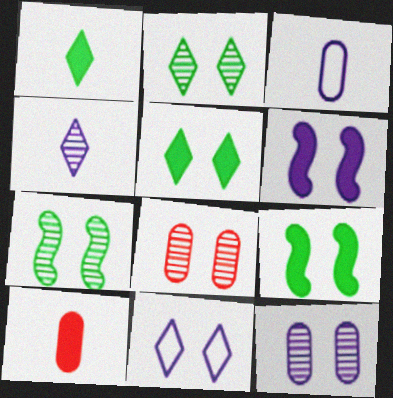[[6, 11, 12], 
[8, 9, 11]]